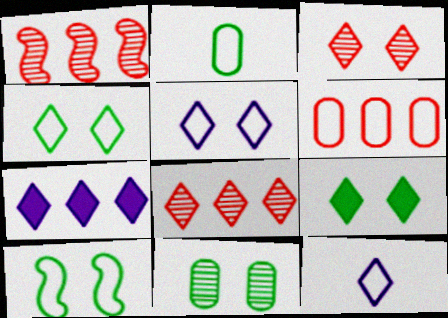[[3, 5, 9], 
[6, 10, 12], 
[8, 9, 12], 
[9, 10, 11]]